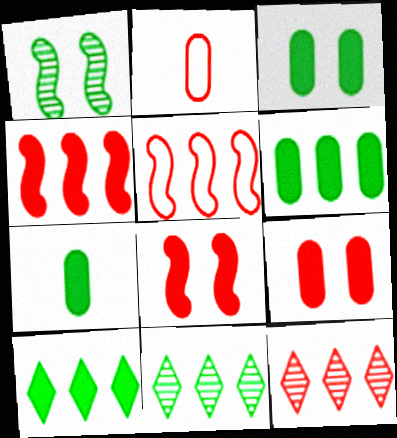[[2, 8, 12], 
[3, 6, 7]]